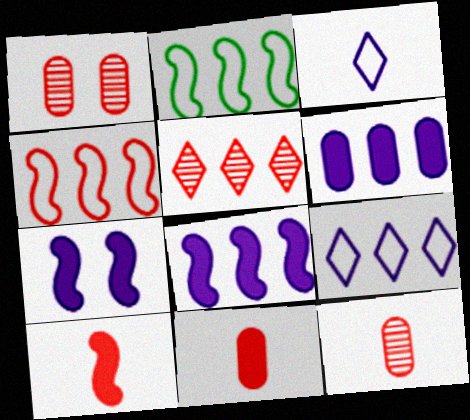[[2, 5, 6]]